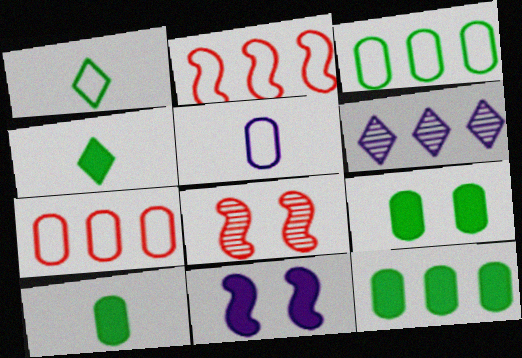[[2, 6, 12], 
[5, 6, 11], 
[9, 10, 12]]